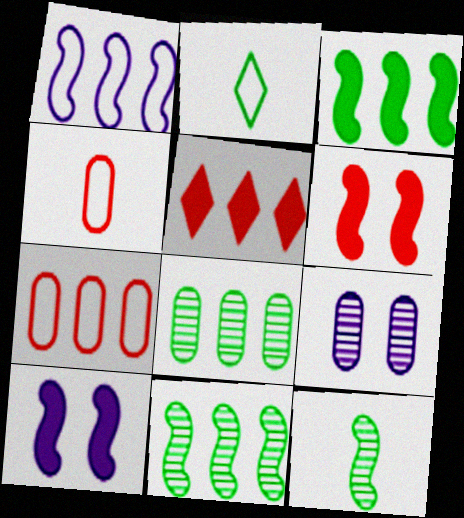[[1, 5, 8], 
[1, 6, 12]]